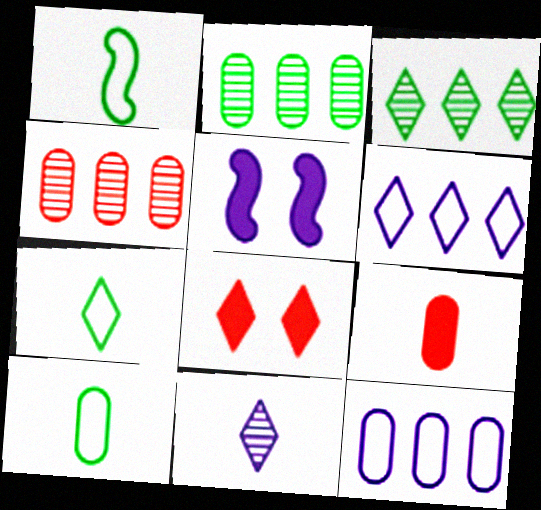[[1, 7, 10], 
[1, 9, 11], 
[4, 5, 7], 
[5, 11, 12]]